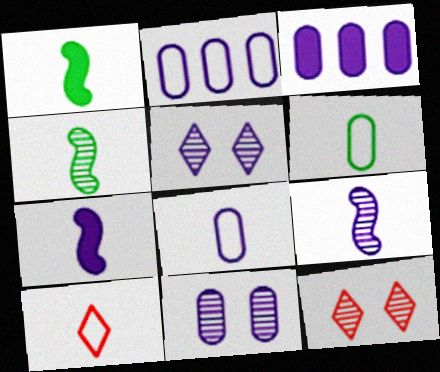[[1, 2, 12], 
[2, 5, 7], 
[3, 8, 11]]